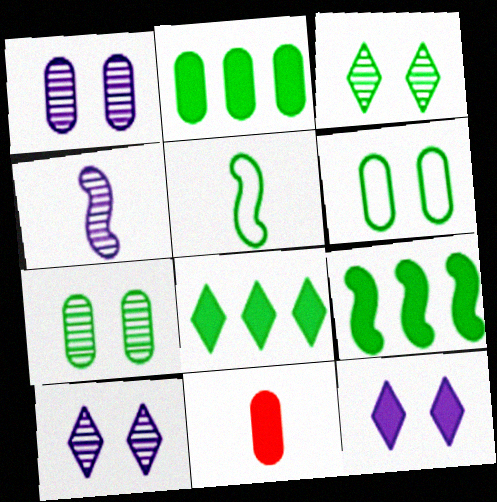[[2, 3, 5], 
[2, 8, 9], 
[5, 7, 8], 
[9, 11, 12]]